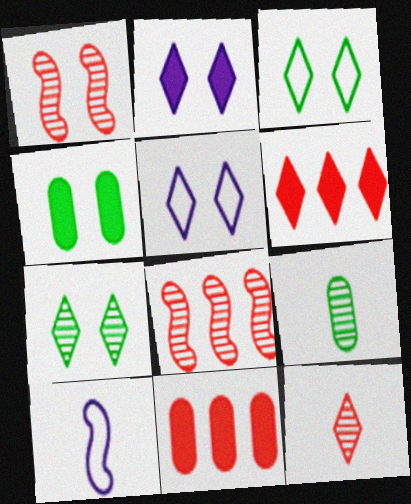[[1, 4, 5], 
[7, 10, 11]]